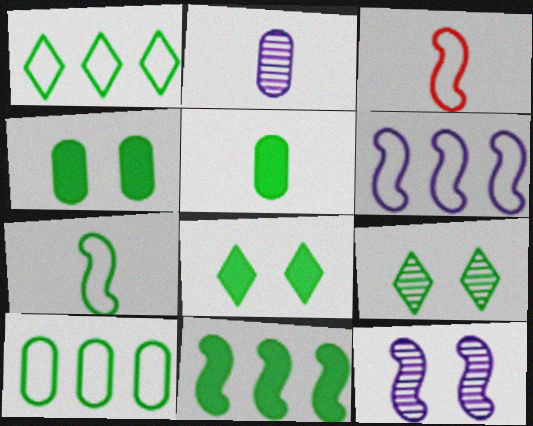[[3, 11, 12], 
[5, 8, 11]]